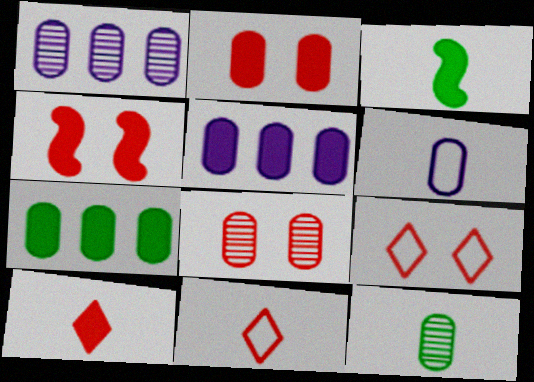[[1, 3, 9], 
[1, 8, 12], 
[4, 8, 9], 
[6, 7, 8]]